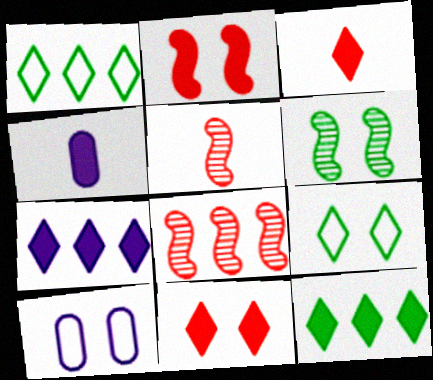[[2, 4, 12], 
[4, 8, 9], 
[5, 10, 12], 
[6, 10, 11]]